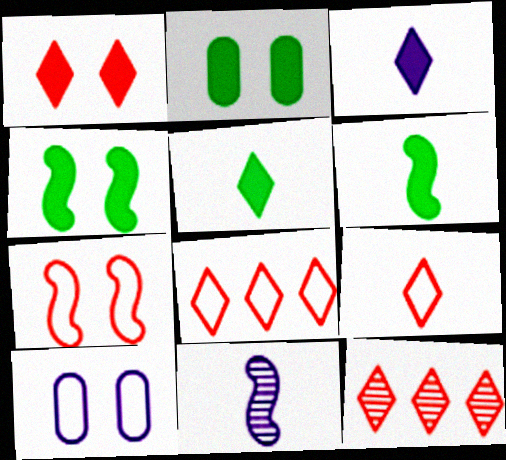[[1, 9, 12], 
[2, 8, 11], 
[6, 10, 12]]